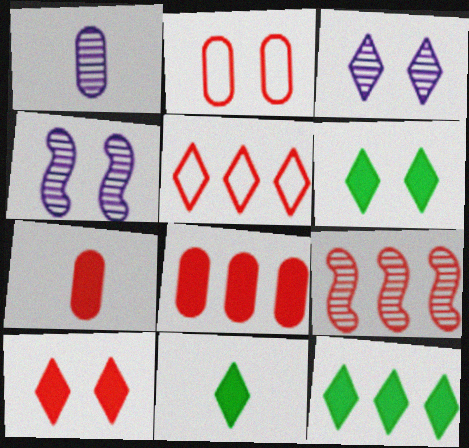[[2, 4, 6], 
[3, 5, 11], 
[5, 8, 9], 
[6, 11, 12]]